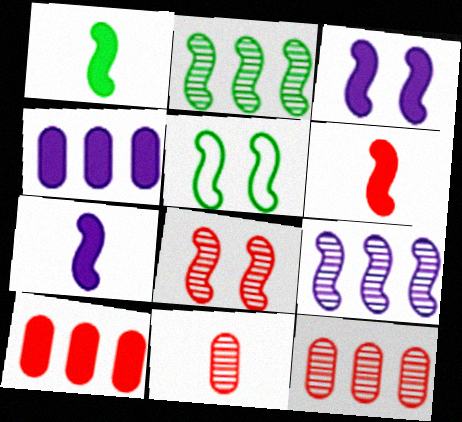[[1, 2, 5], 
[1, 6, 7], 
[3, 5, 8], 
[5, 6, 9]]